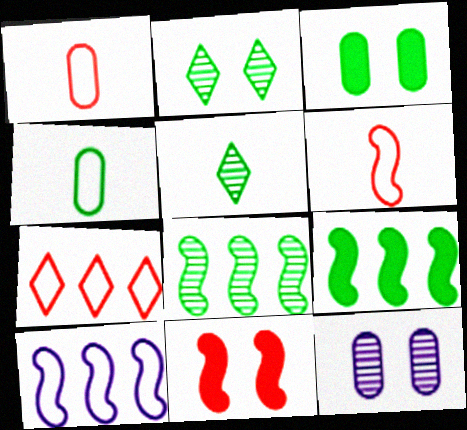[[2, 4, 9]]